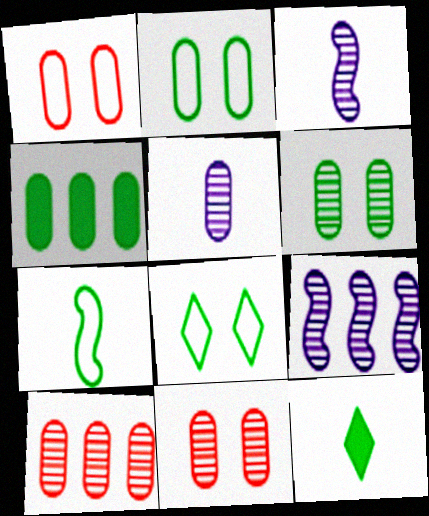[[1, 4, 5], 
[1, 9, 12], 
[5, 6, 10]]